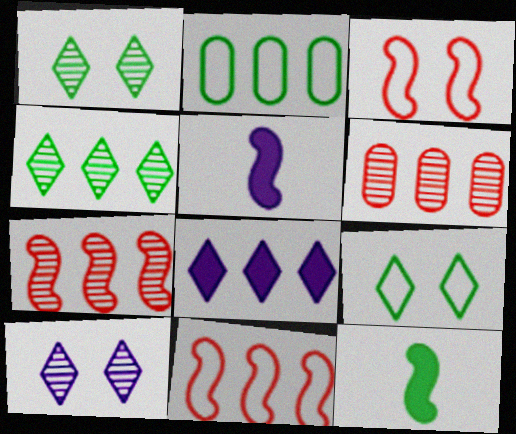[[1, 2, 12], 
[2, 7, 8], 
[5, 6, 9]]